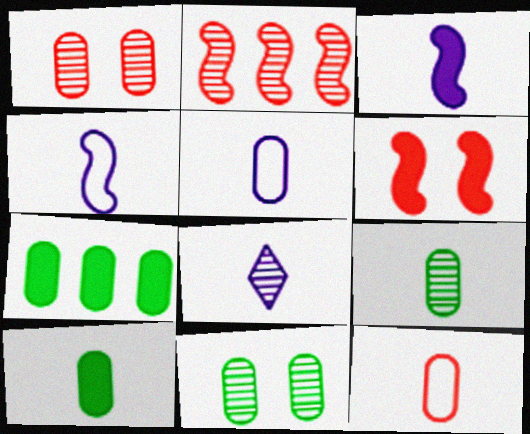[[1, 5, 7], 
[2, 8, 11], 
[3, 5, 8]]